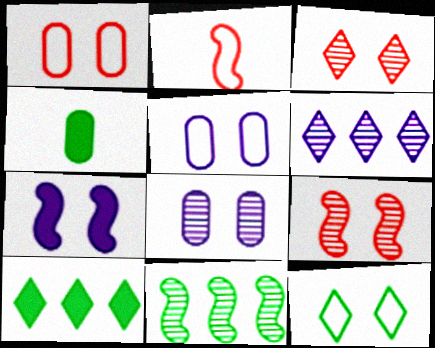[[2, 7, 11], 
[2, 8, 10], 
[4, 11, 12]]